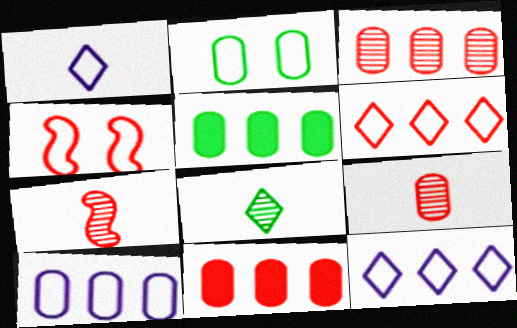[[3, 5, 10]]